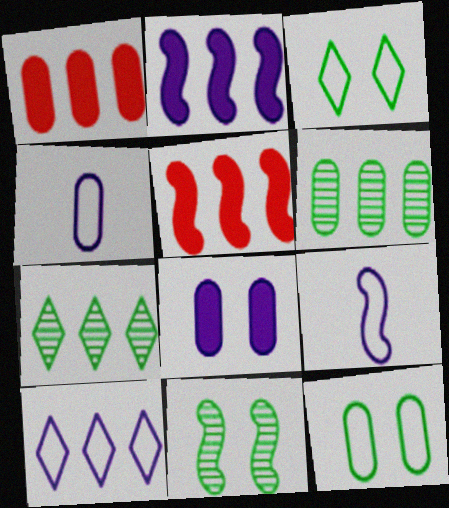[[5, 6, 10], 
[5, 9, 11]]